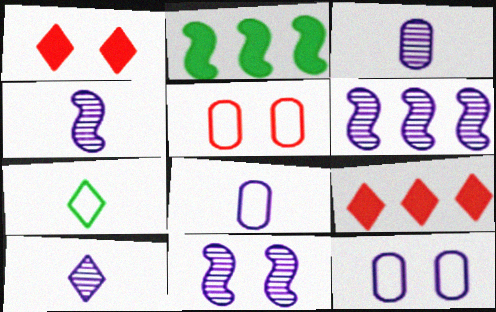[[2, 5, 10], 
[3, 4, 10], 
[4, 6, 11]]